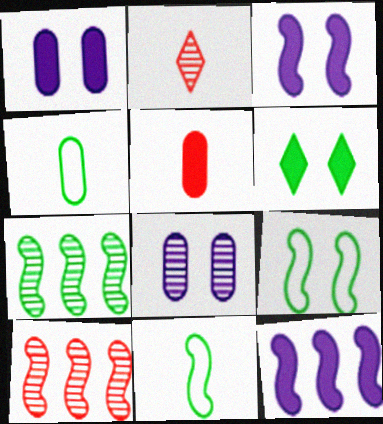[[2, 7, 8], 
[3, 10, 11], 
[4, 6, 7], 
[5, 6, 12]]